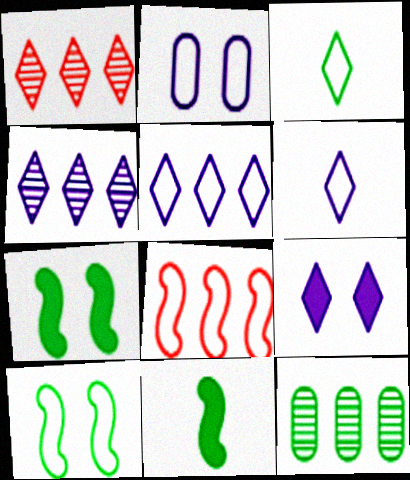[[1, 2, 11], 
[1, 3, 9], 
[2, 3, 8], 
[3, 7, 12], 
[4, 6, 9]]